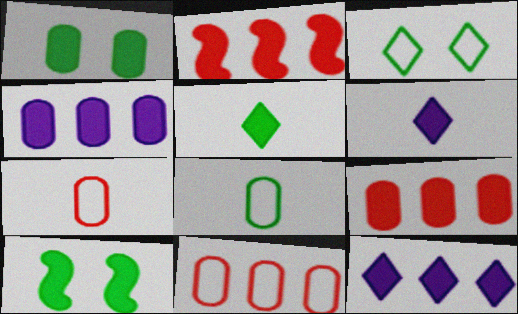[[1, 2, 6], 
[6, 9, 10]]